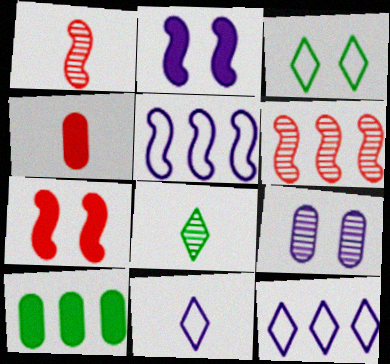[[3, 7, 9], 
[6, 8, 9], 
[6, 10, 12]]